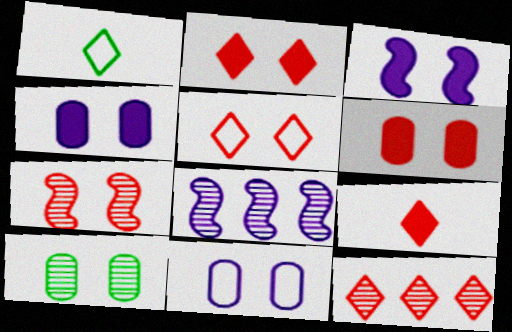[[1, 6, 8], 
[3, 5, 10], 
[5, 6, 7], 
[5, 9, 12], 
[6, 10, 11]]